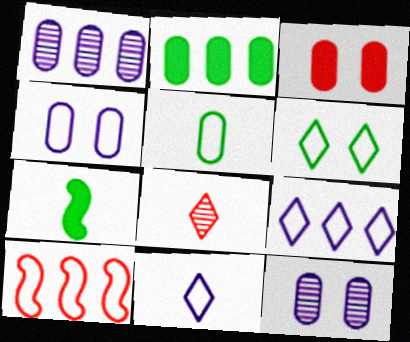[[1, 3, 5], 
[3, 8, 10]]